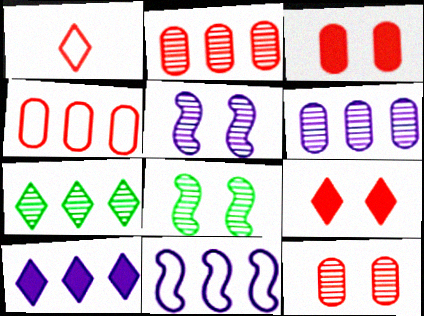[[6, 10, 11]]